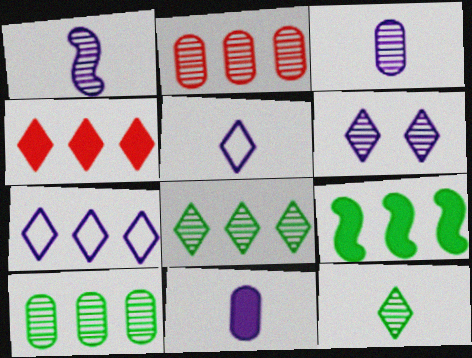[[1, 5, 11], 
[2, 7, 9], 
[4, 7, 8]]